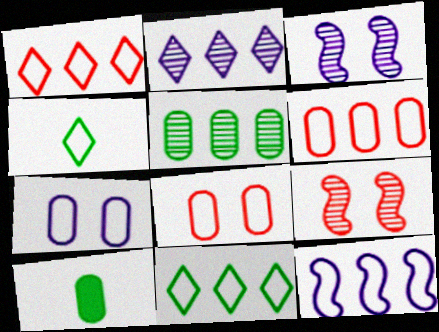[[1, 3, 10], 
[4, 8, 12], 
[6, 11, 12]]